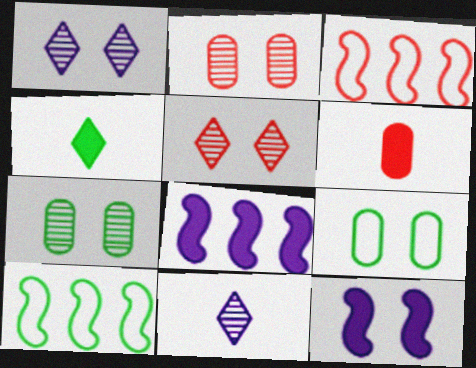[[1, 6, 10], 
[3, 5, 6], 
[4, 7, 10], 
[5, 9, 12]]